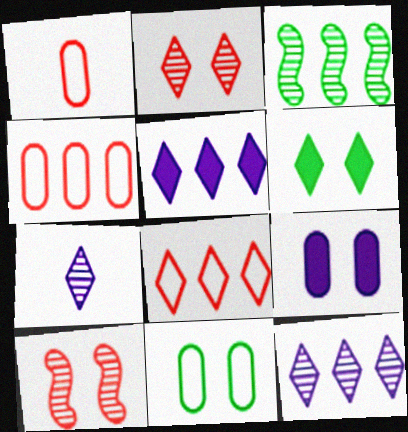[[3, 4, 5], 
[6, 7, 8]]